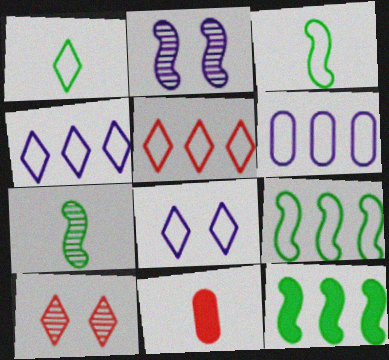[[1, 5, 8], 
[5, 6, 9]]